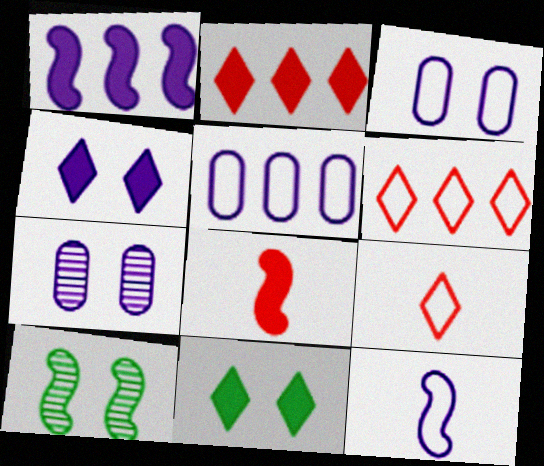[]